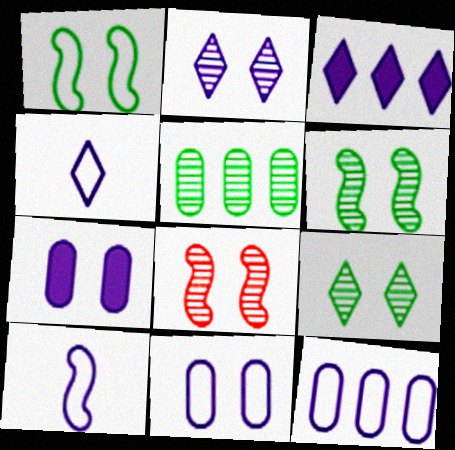[[2, 3, 4]]